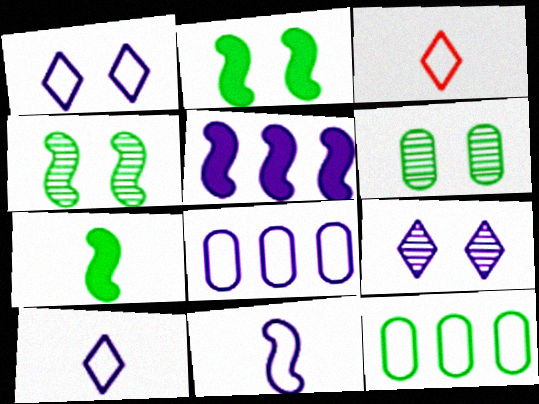[[1, 8, 11], 
[3, 5, 6]]